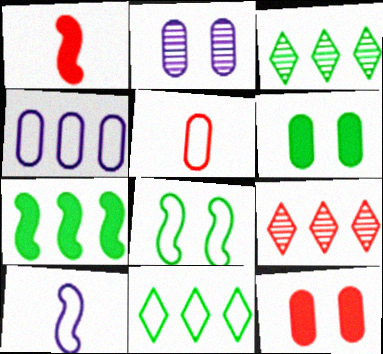[[1, 2, 11], 
[3, 10, 12], 
[4, 7, 9], 
[6, 9, 10]]